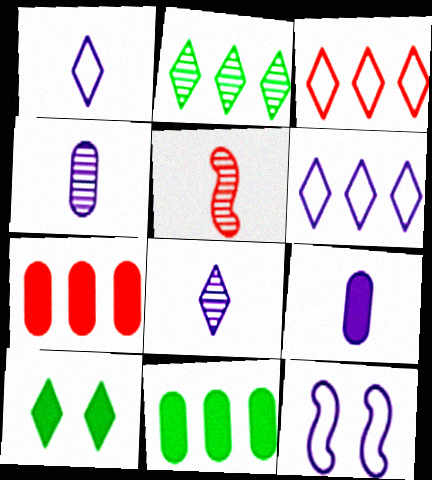[[3, 8, 10]]